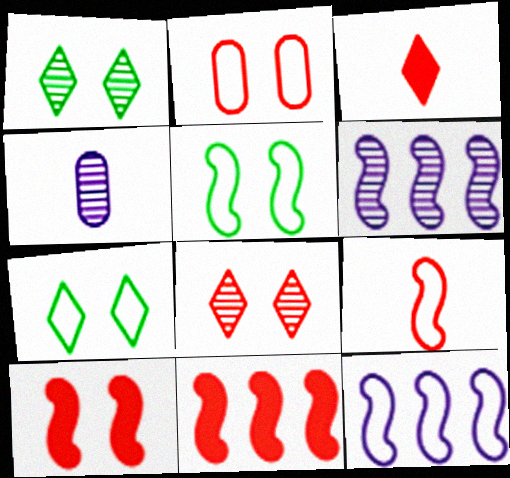[[2, 8, 10], 
[4, 7, 11], 
[5, 9, 12]]